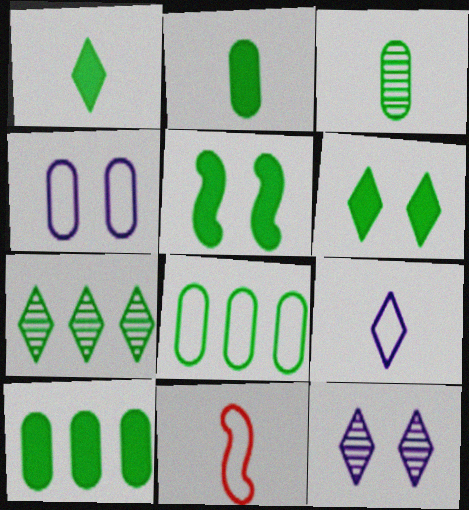[[1, 5, 10], 
[10, 11, 12]]